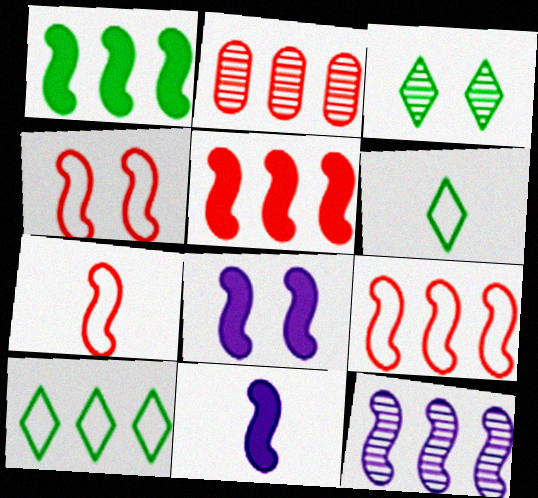[[1, 9, 12], 
[2, 6, 8], 
[4, 7, 9]]